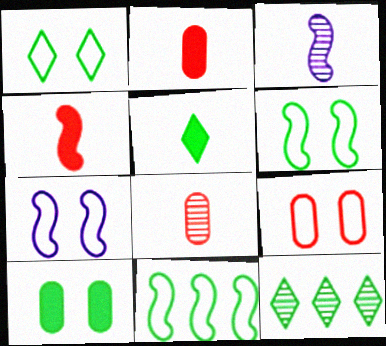[[1, 5, 12], 
[1, 7, 9], 
[2, 7, 12]]